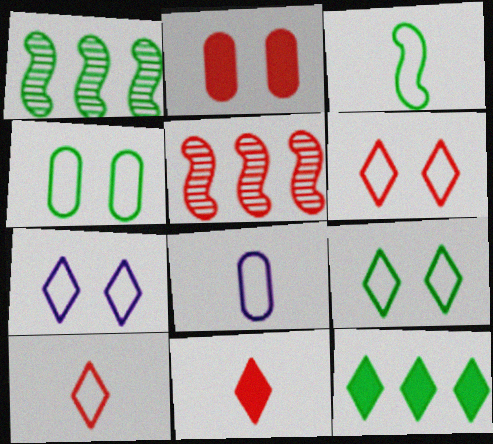[[2, 5, 10], 
[3, 8, 10], 
[6, 7, 9]]